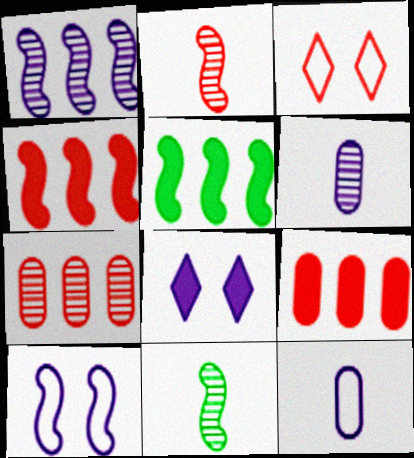[[1, 8, 12], 
[2, 3, 9], 
[2, 5, 10], 
[3, 5, 6], 
[4, 10, 11]]